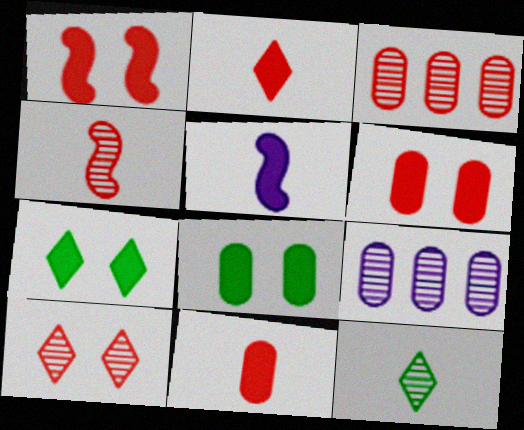[[3, 4, 10]]